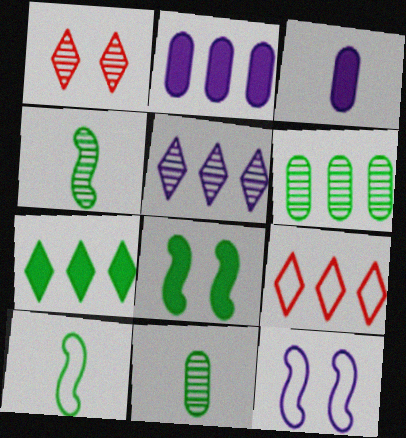[[1, 2, 10], 
[3, 5, 12], 
[5, 7, 9]]